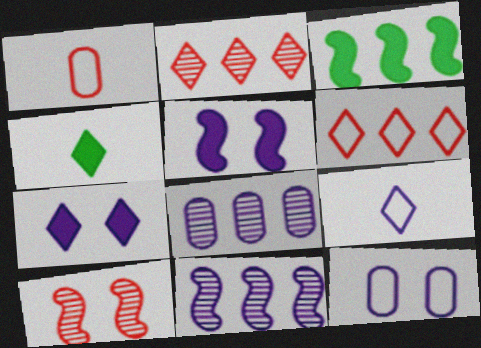[[3, 6, 8], 
[5, 8, 9]]